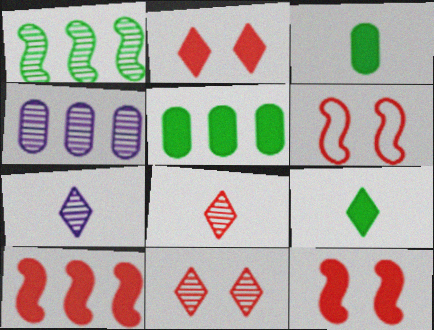[[4, 6, 9], 
[5, 6, 7]]